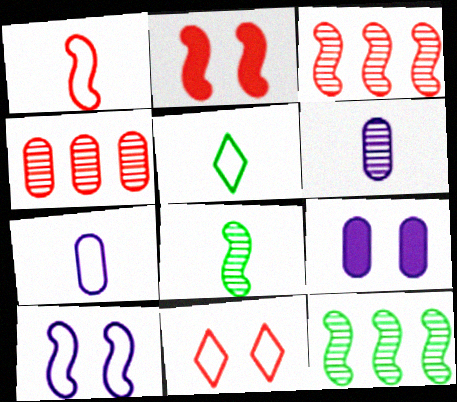[[1, 2, 3], 
[1, 5, 7], 
[3, 5, 9]]